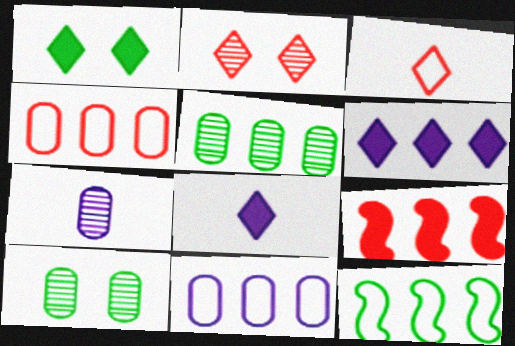[]